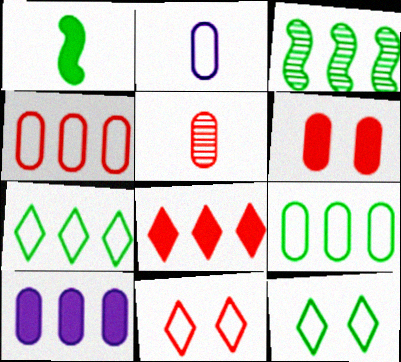[[4, 5, 6]]